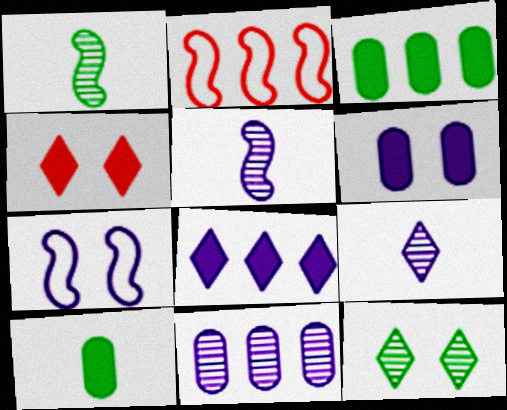[]